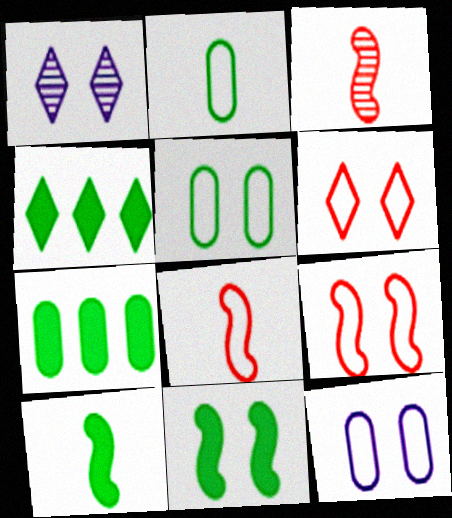[[1, 7, 8], 
[3, 4, 12]]